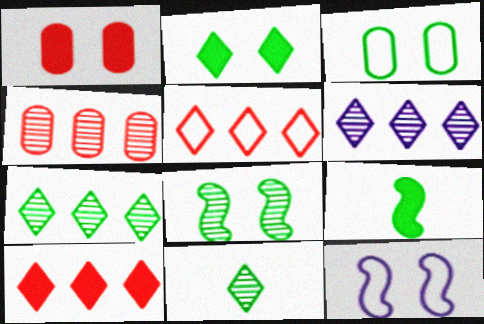[[2, 3, 8], 
[3, 7, 9]]